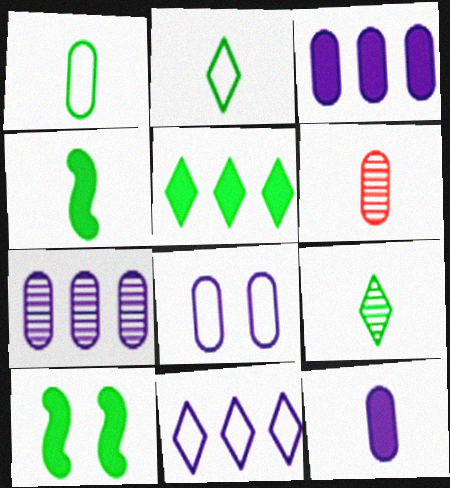[[1, 4, 9], 
[1, 6, 12], 
[6, 10, 11], 
[7, 8, 12]]